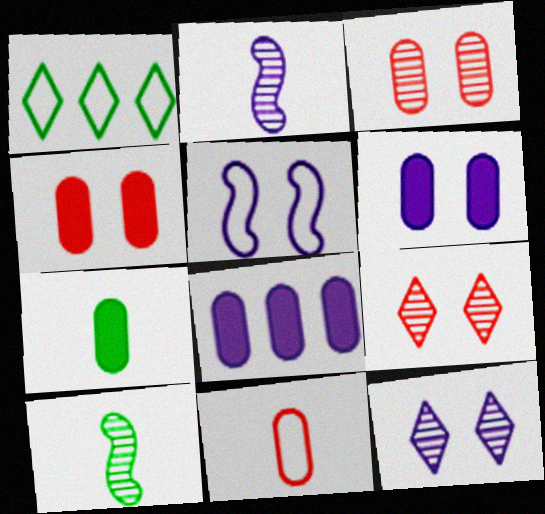[[1, 2, 4], 
[1, 5, 11], 
[4, 7, 8], 
[5, 6, 12]]